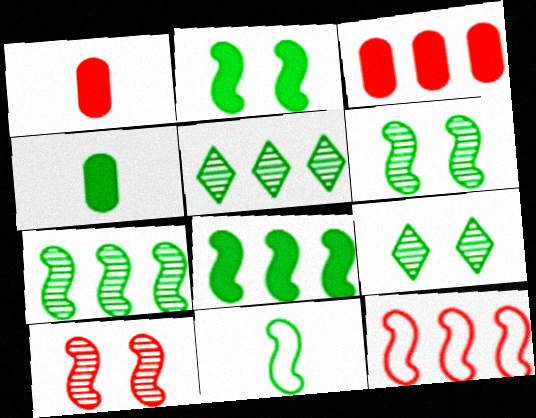[[2, 7, 11], 
[6, 8, 11]]